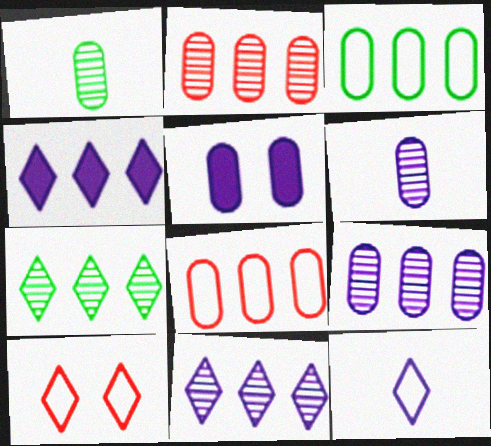[[1, 5, 8]]